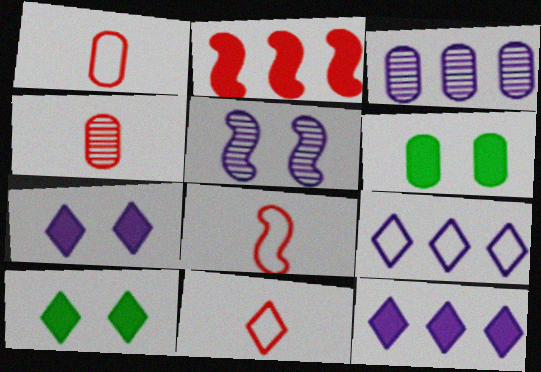[[1, 3, 6], 
[1, 8, 11], 
[3, 8, 10]]